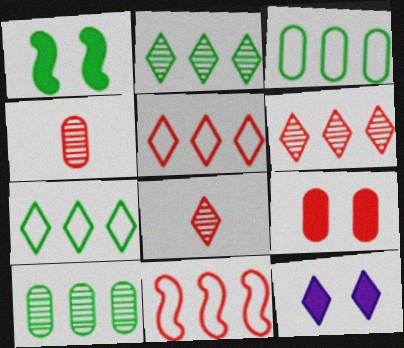[[1, 9, 12], 
[7, 8, 12], 
[8, 9, 11]]